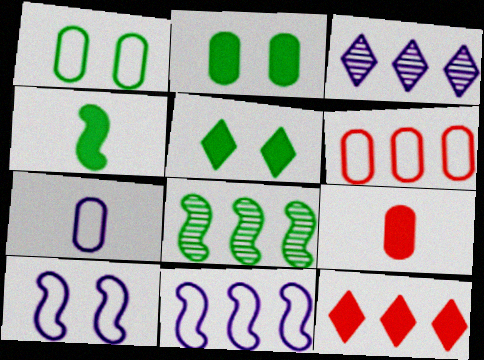[[1, 6, 7]]